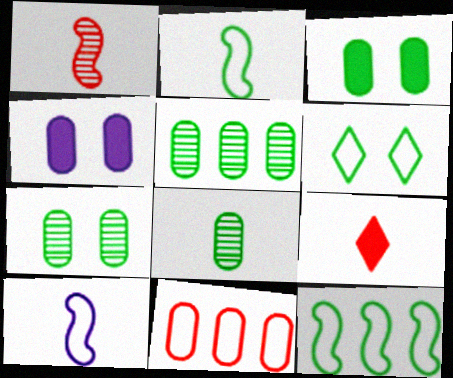[[4, 8, 11], 
[5, 7, 8], 
[6, 10, 11], 
[8, 9, 10]]